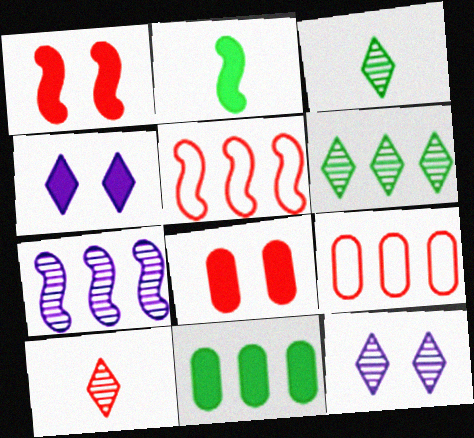[[1, 9, 10], 
[2, 9, 12], 
[5, 8, 10], 
[6, 10, 12]]